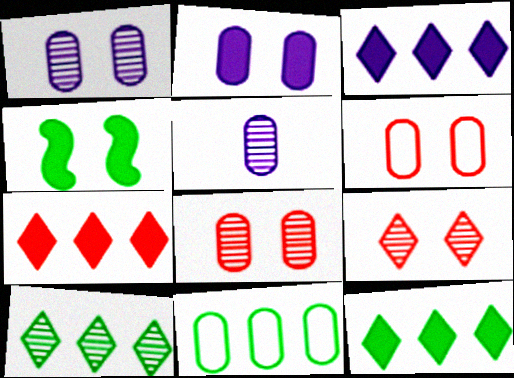[[3, 7, 12]]